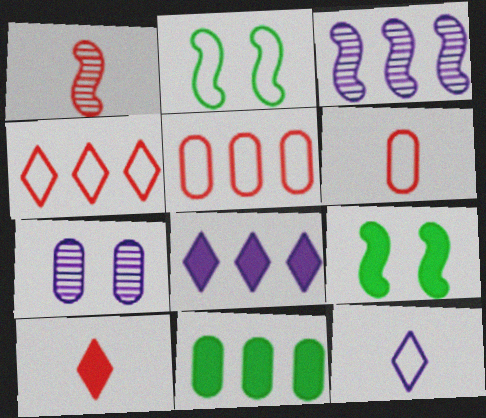[[1, 6, 10], 
[2, 5, 12], 
[3, 4, 11], 
[6, 7, 11]]